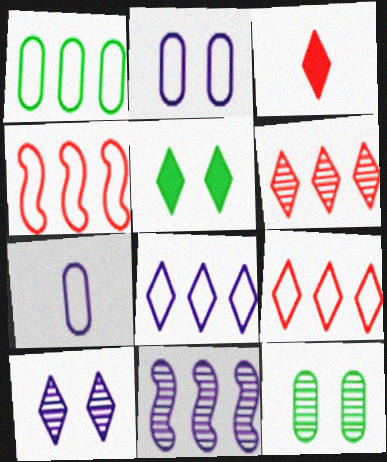[[1, 4, 8]]